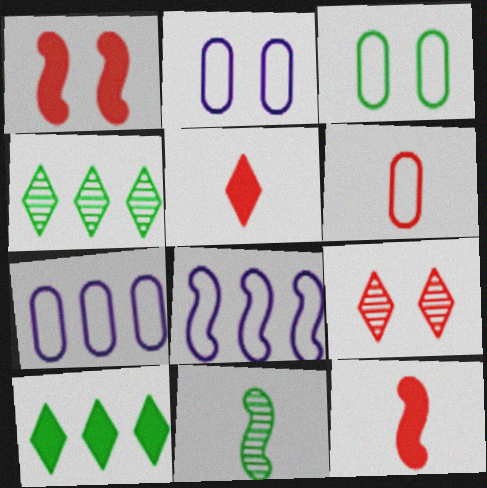[[1, 8, 11], 
[2, 4, 12], 
[3, 6, 7], 
[3, 10, 11]]